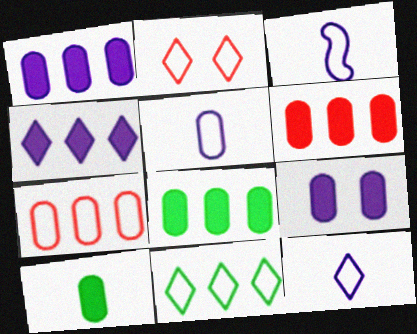[[1, 6, 8], 
[2, 11, 12], 
[3, 5, 12], 
[6, 9, 10]]